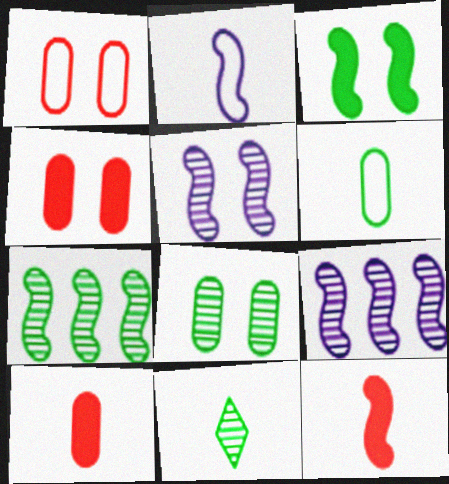[[2, 10, 11], 
[7, 8, 11]]